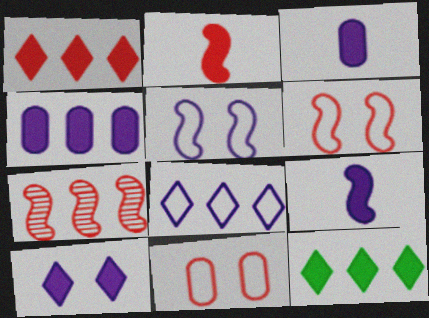[[2, 6, 7], 
[4, 9, 10]]